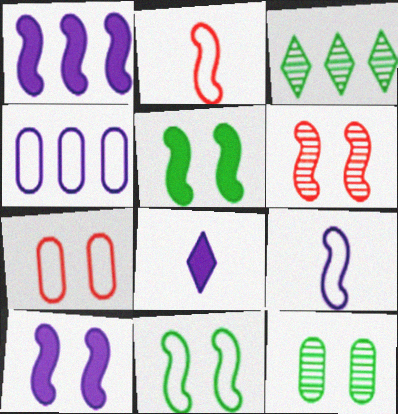[[6, 10, 11]]